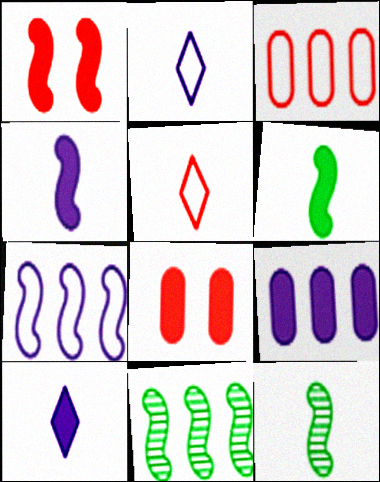[[1, 7, 12], 
[2, 8, 11]]